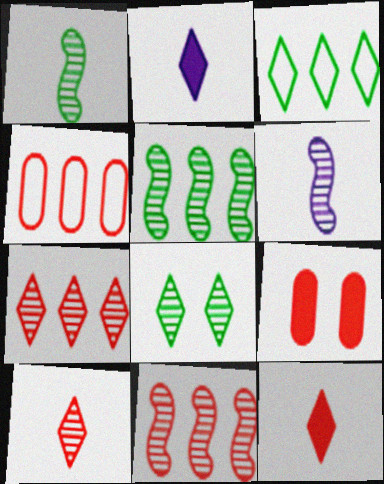[[3, 6, 9]]